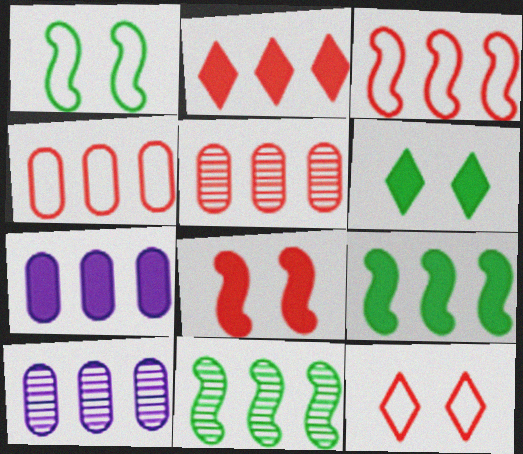[[2, 3, 5], 
[2, 7, 9]]